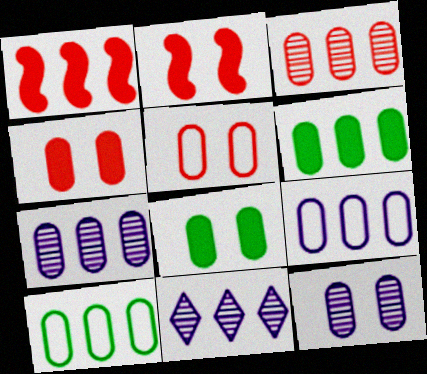[[1, 10, 11], 
[3, 6, 9], 
[5, 8, 12]]